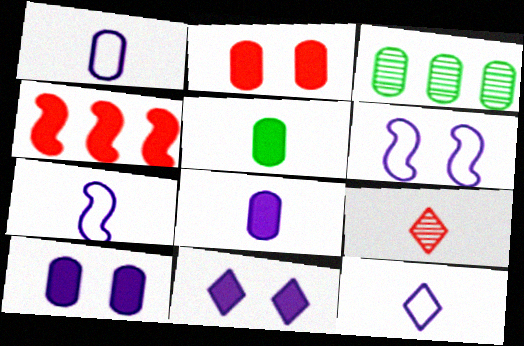[[1, 2, 3], 
[1, 7, 12], 
[4, 5, 11], 
[5, 7, 9]]